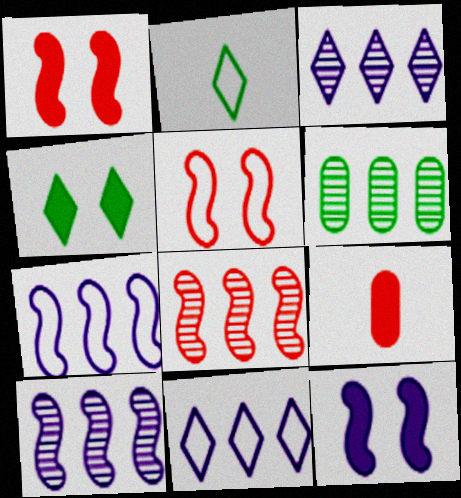[[3, 6, 8]]